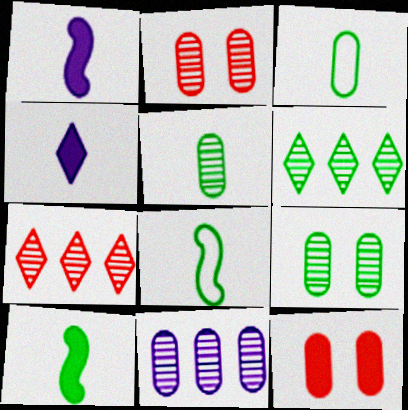[[2, 5, 11], 
[3, 11, 12]]